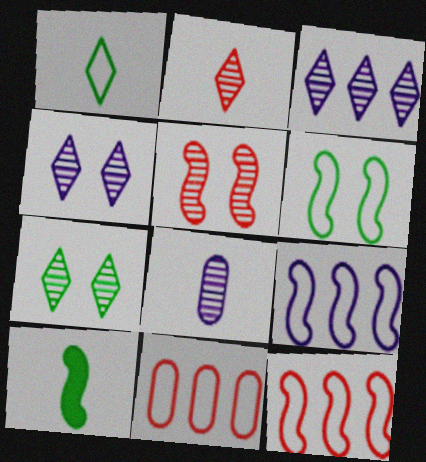[[2, 3, 7], 
[4, 10, 11], 
[5, 9, 10]]